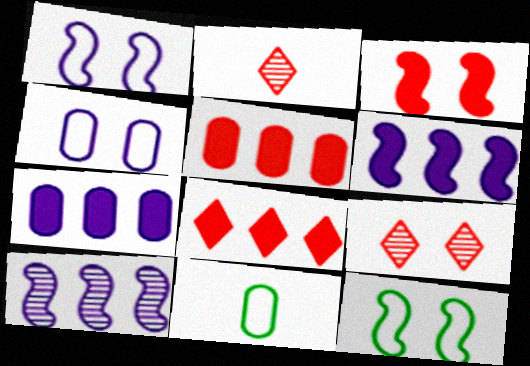[[2, 7, 12], 
[6, 9, 11]]